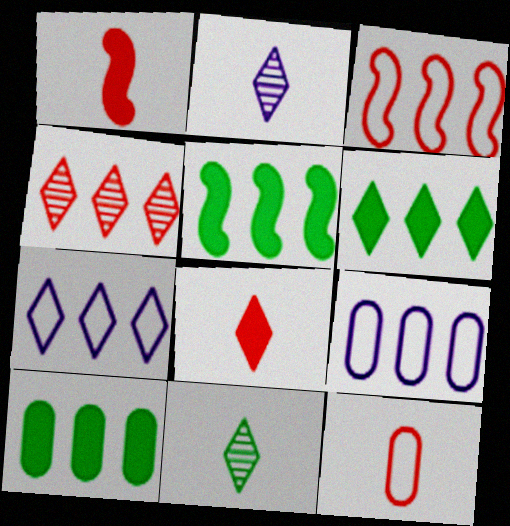[[4, 5, 9], 
[4, 6, 7], 
[5, 6, 10]]